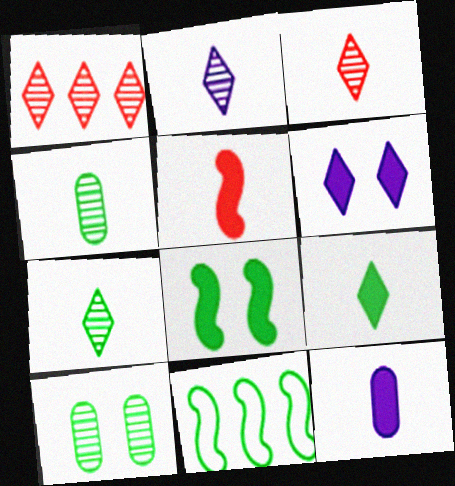[[2, 3, 7], 
[5, 9, 12], 
[9, 10, 11]]